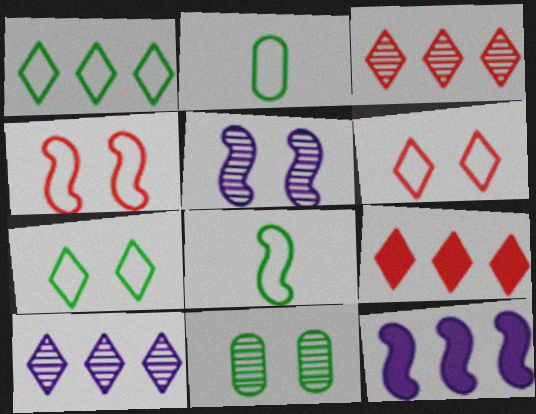[[1, 9, 10], 
[2, 5, 9]]